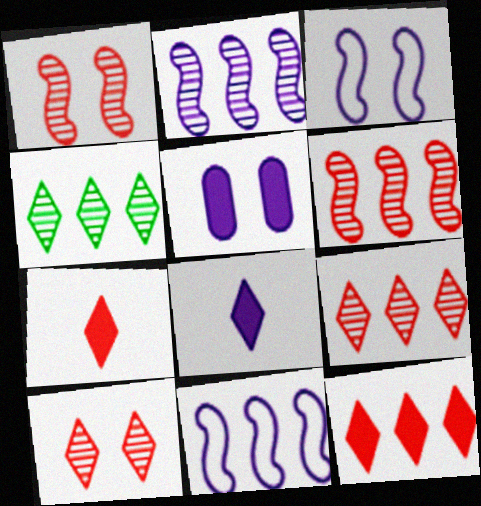[]